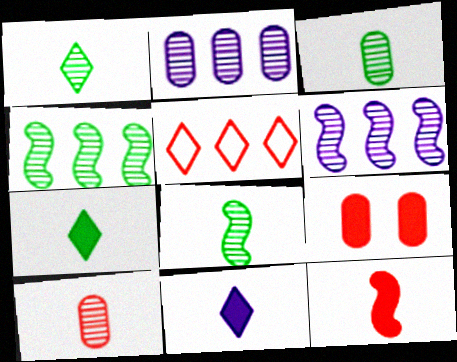[[1, 3, 8]]